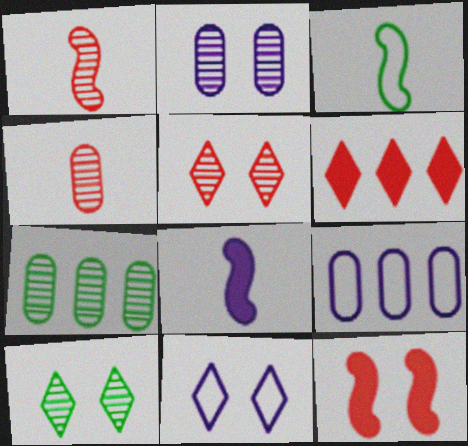[[1, 3, 8], 
[2, 3, 6], 
[2, 4, 7]]